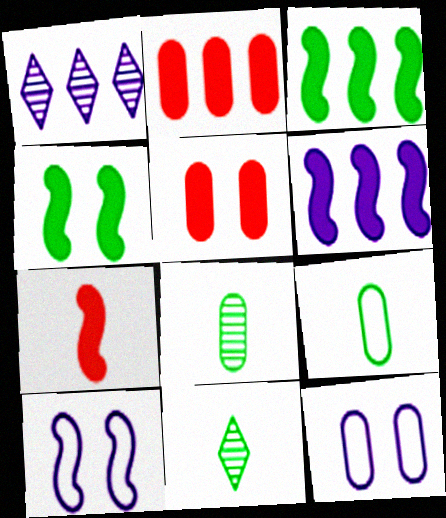[[2, 8, 12], 
[2, 10, 11], 
[4, 6, 7]]